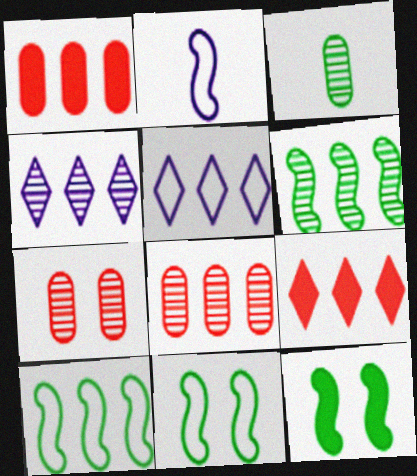[[1, 4, 10], 
[1, 5, 6], 
[4, 6, 8]]